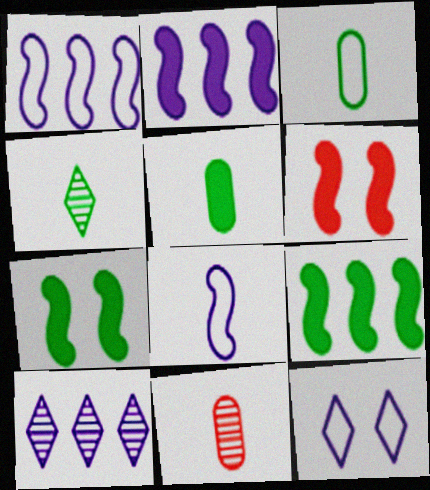[[3, 6, 10], 
[9, 11, 12]]